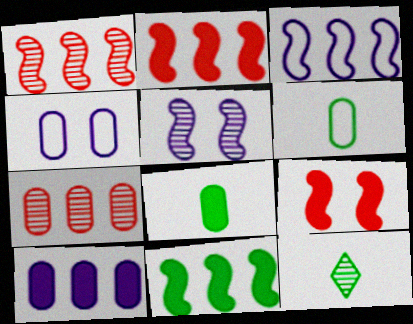[[1, 3, 11], 
[2, 4, 12], 
[4, 7, 8], 
[5, 7, 12]]